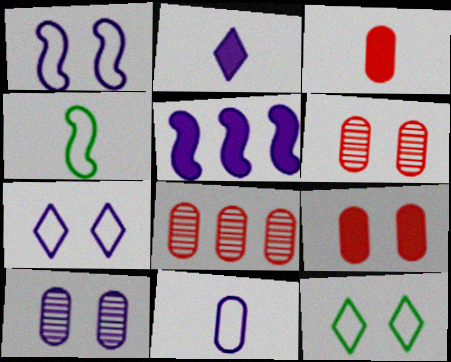[]